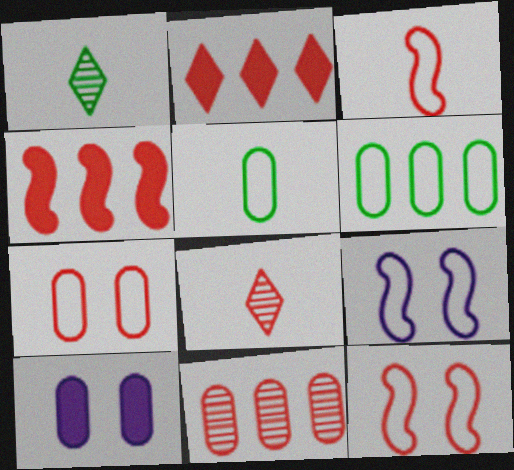[[4, 7, 8], 
[5, 10, 11]]